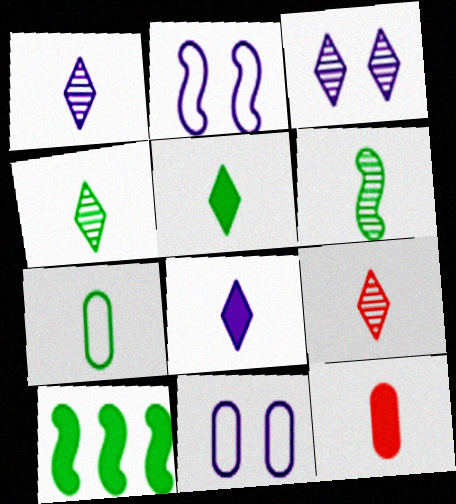[[1, 4, 9], 
[5, 6, 7], 
[9, 10, 11]]